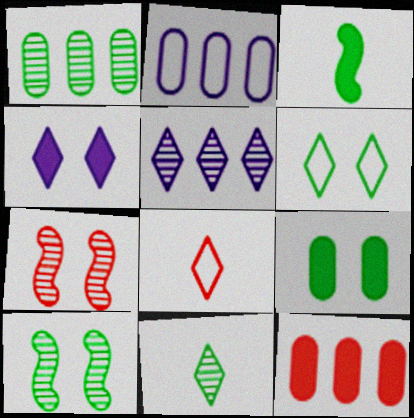[[1, 2, 12], 
[1, 3, 6], 
[1, 10, 11], 
[3, 4, 12], 
[6, 9, 10], 
[7, 8, 12]]